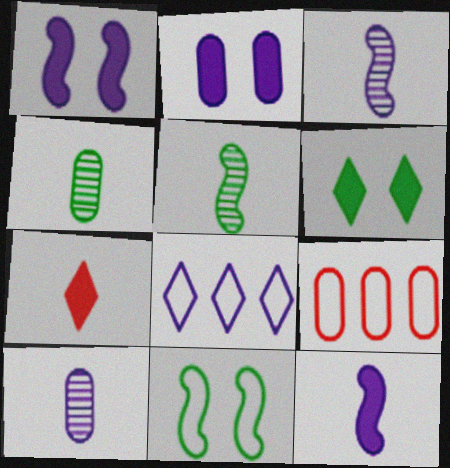[[1, 8, 10], 
[2, 3, 8], 
[2, 4, 9], 
[3, 6, 9]]